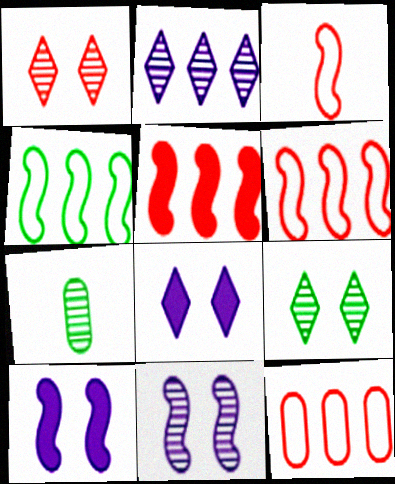[[6, 7, 8]]